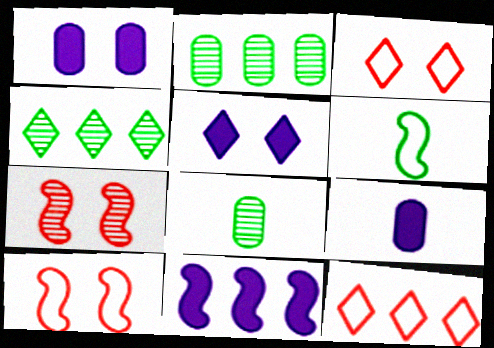[[2, 11, 12], 
[3, 8, 11], 
[4, 9, 10], 
[5, 9, 11], 
[6, 7, 11]]